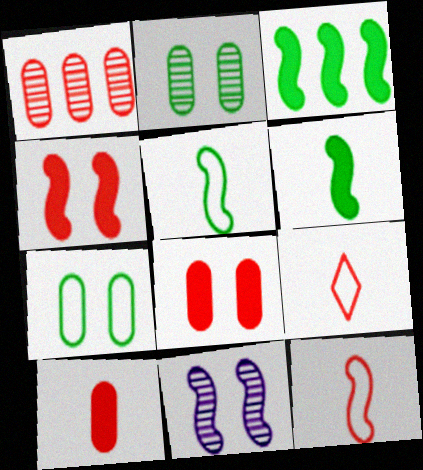[[1, 4, 9], 
[3, 11, 12]]